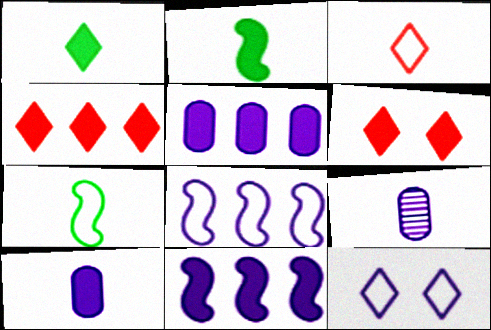[[2, 3, 9], 
[2, 5, 6], 
[9, 11, 12]]